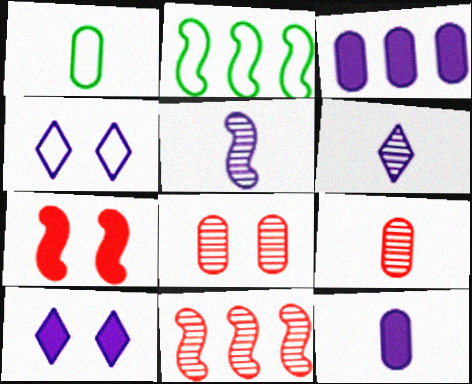[[1, 3, 8], 
[1, 9, 12], 
[1, 10, 11], 
[2, 5, 7], 
[2, 9, 10], 
[3, 4, 5]]